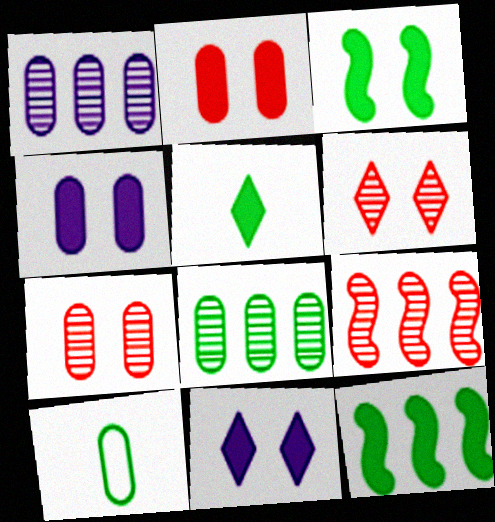[[1, 2, 10], 
[2, 3, 11], 
[9, 10, 11]]